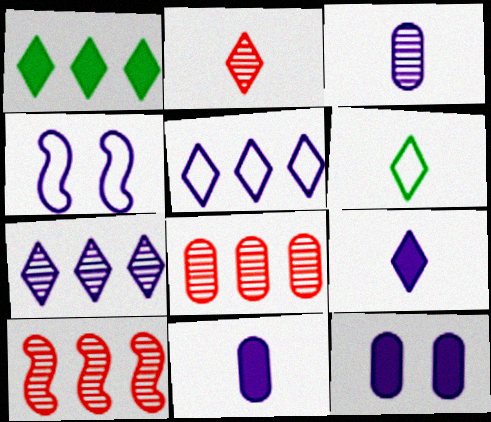[[2, 6, 9], 
[4, 7, 11], 
[6, 10, 12]]